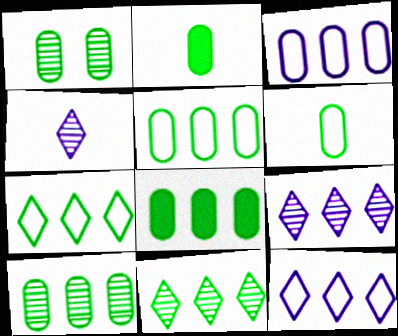[[1, 2, 5], 
[1, 6, 8], 
[5, 8, 10]]